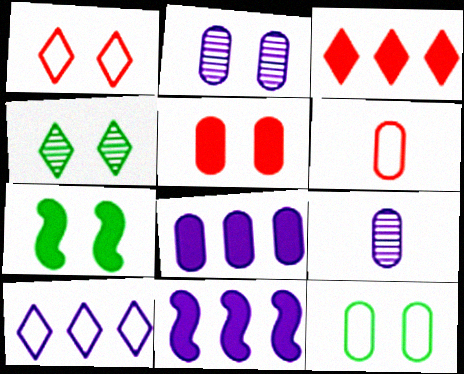[[1, 2, 7], 
[2, 5, 12], 
[4, 6, 11], 
[4, 7, 12]]